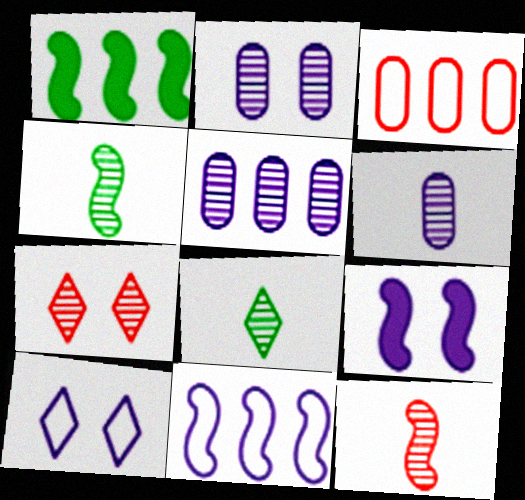[[2, 5, 6], 
[2, 9, 10], 
[3, 8, 9], 
[4, 5, 7], 
[6, 8, 12]]